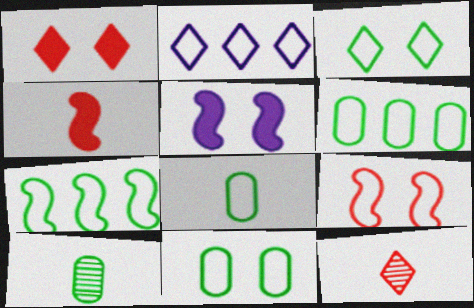[[2, 8, 9], 
[3, 7, 8], 
[5, 6, 12], 
[6, 8, 11]]